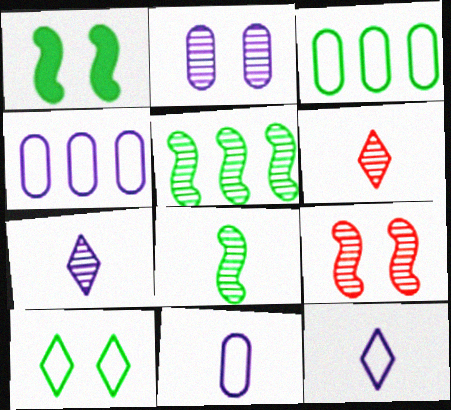[[1, 4, 6], 
[2, 5, 6]]